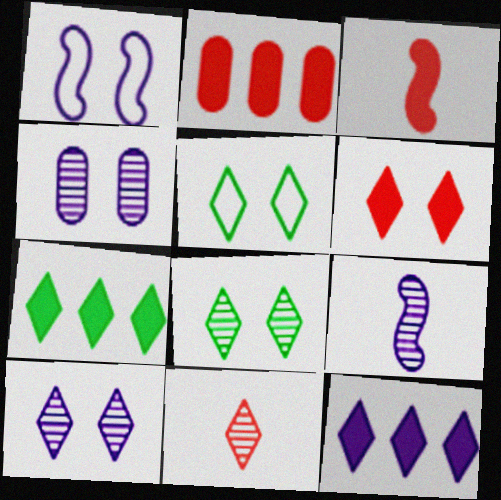[[2, 3, 6], 
[2, 5, 9], 
[5, 6, 10], 
[5, 11, 12]]